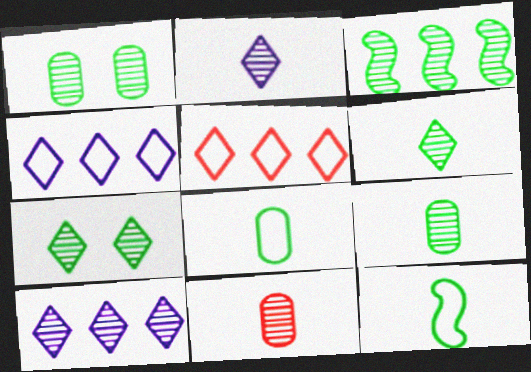[[1, 3, 6], 
[3, 7, 9]]